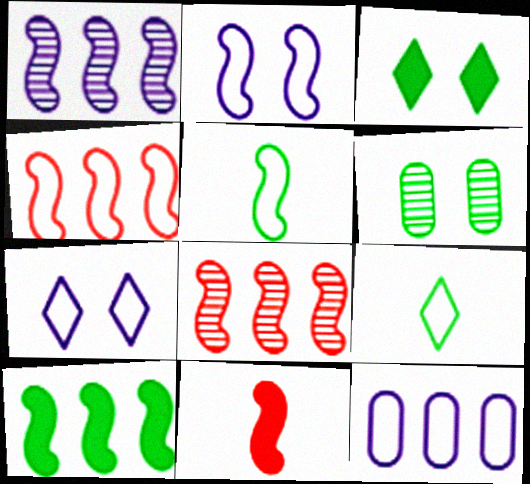[[1, 4, 10], 
[2, 4, 5], 
[6, 9, 10]]